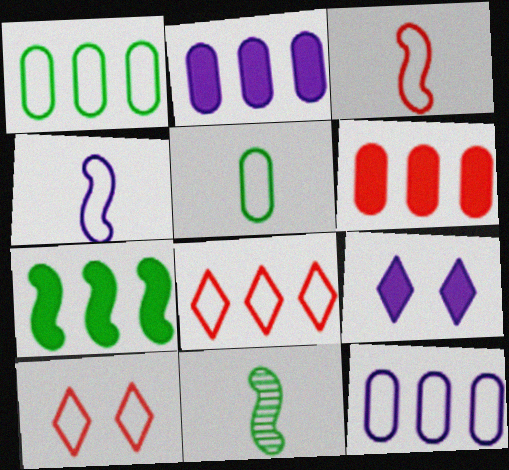[[1, 4, 10], 
[2, 10, 11]]